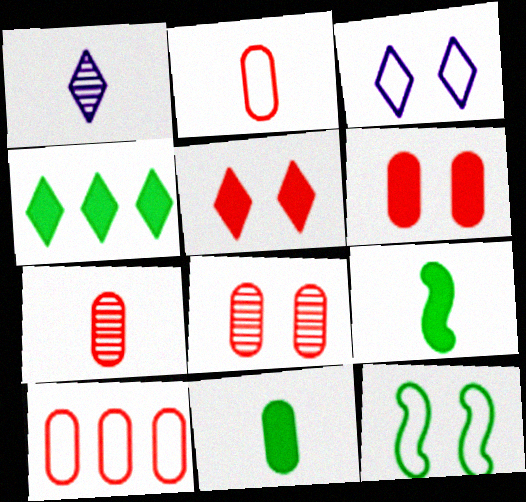[[1, 2, 9], 
[6, 7, 10]]